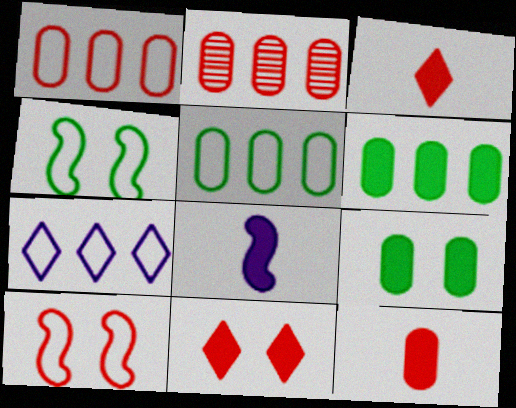[[2, 3, 10], 
[6, 8, 11]]